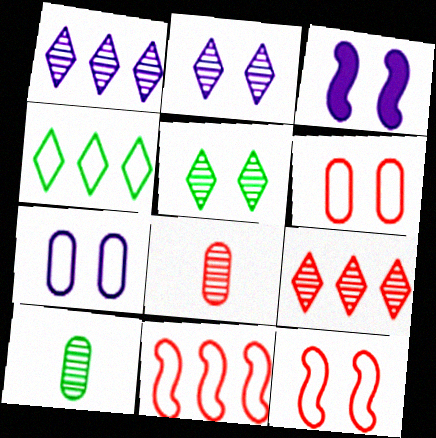[[2, 3, 7], 
[3, 4, 8], 
[3, 5, 6]]